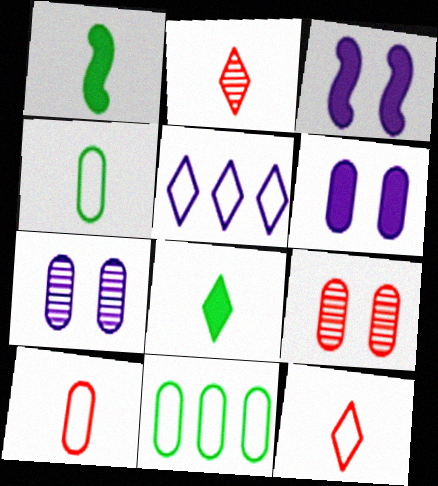[[1, 5, 9], 
[2, 3, 11]]